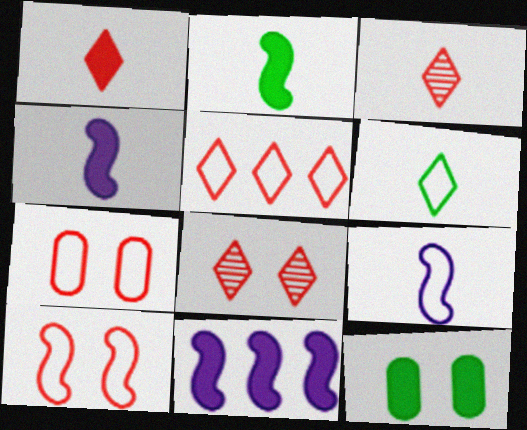[[1, 5, 8], 
[1, 11, 12]]